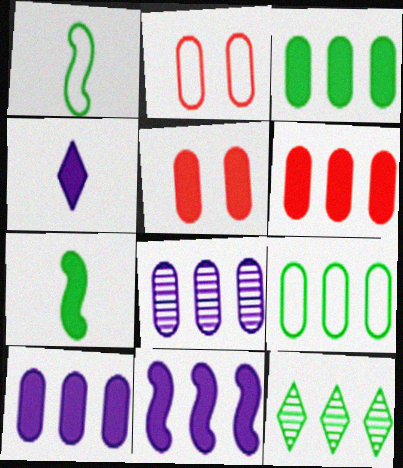[[3, 6, 10], 
[6, 8, 9]]